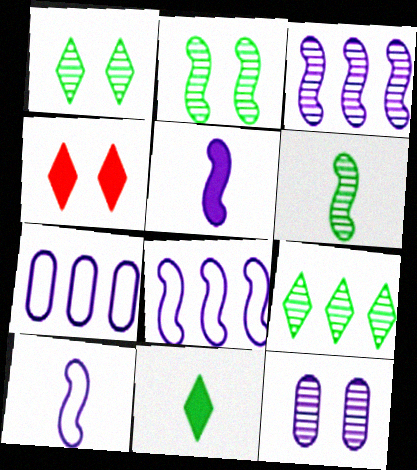[[4, 6, 7]]